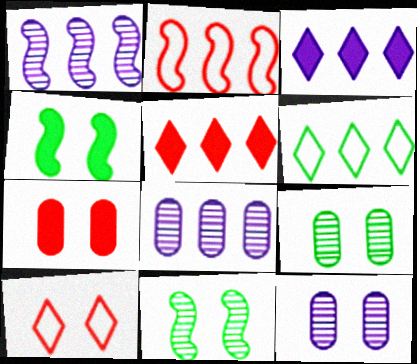[[4, 10, 12]]